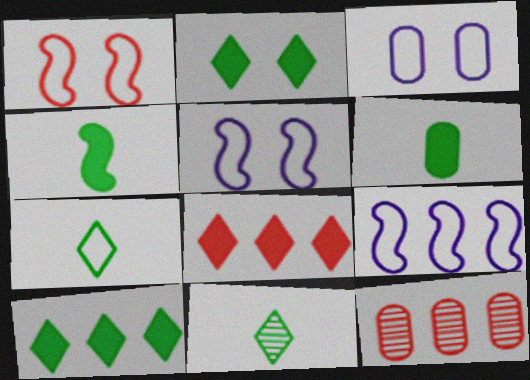[[3, 6, 12], 
[9, 10, 12]]